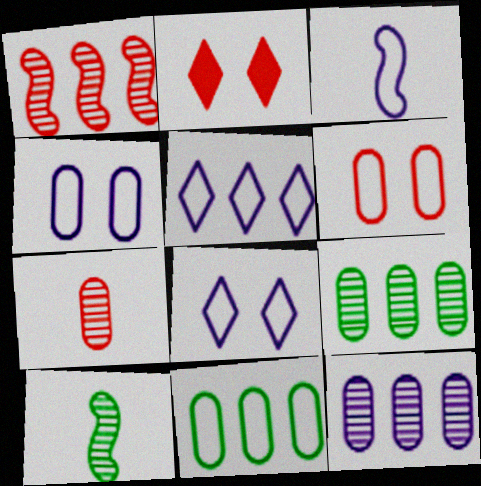[[2, 3, 9], 
[3, 4, 5]]